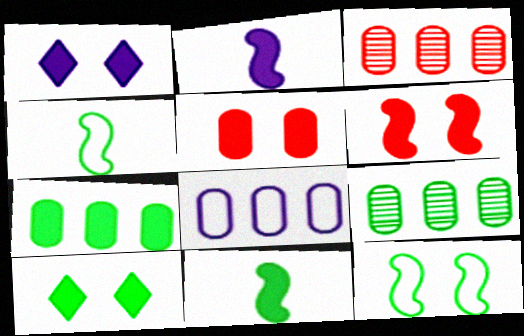[[1, 3, 4], 
[3, 7, 8], 
[4, 9, 10], 
[7, 10, 11]]